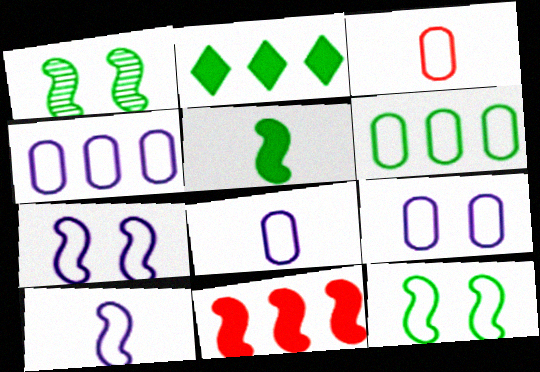[[1, 10, 11], 
[3, 6, 9], 
[4, 8, 9]]